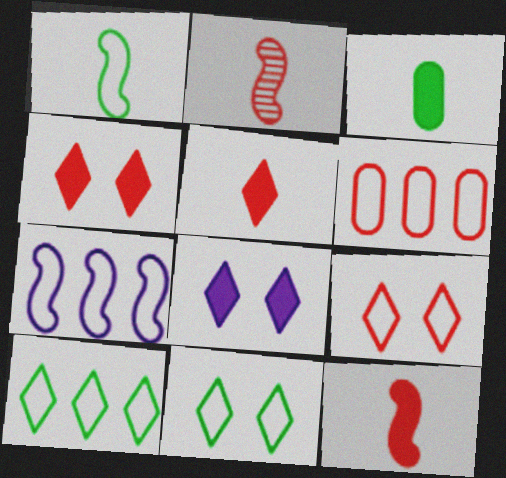[[2, 4, 6], 
[6, 7, 10]]